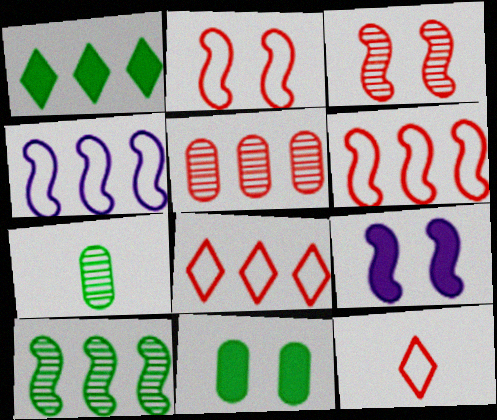[[1, 4, 5], 
[7, 8, 9]]